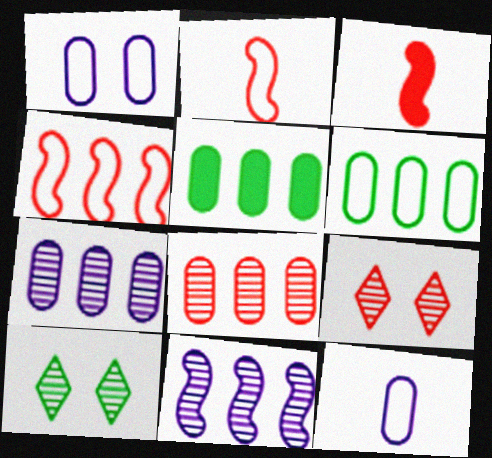[]